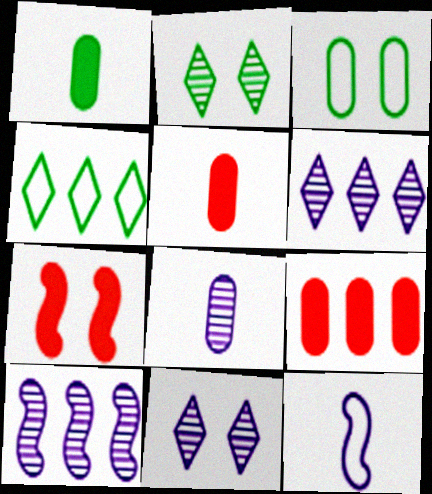[[2, 9, 12], 
[3, 7, 11], 
[3, 8, 9], 
[4, 7, 8], 
[4, 9, 10], 
[8, 10, 11]]